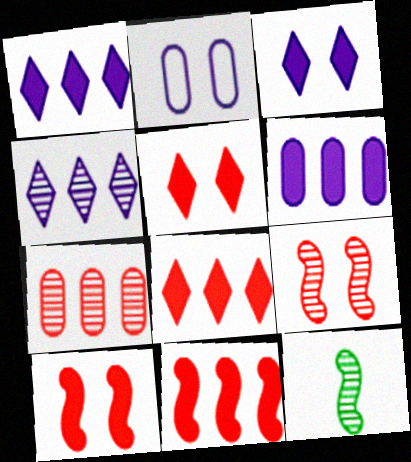[[2, 8, 12]]